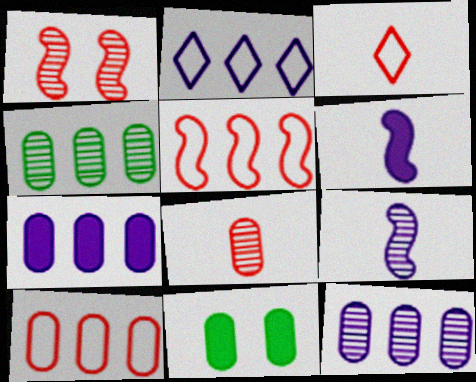[[4, 7, 10]]